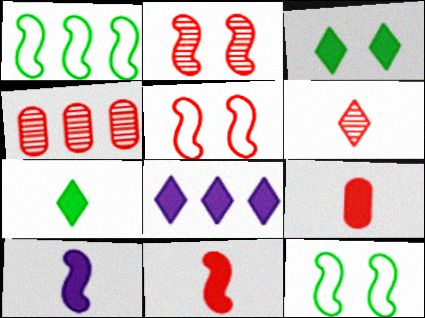[[1, 2, 10], 
[1, 4, 8], 
[2, 4, 6], 
[7, 9, 10]]